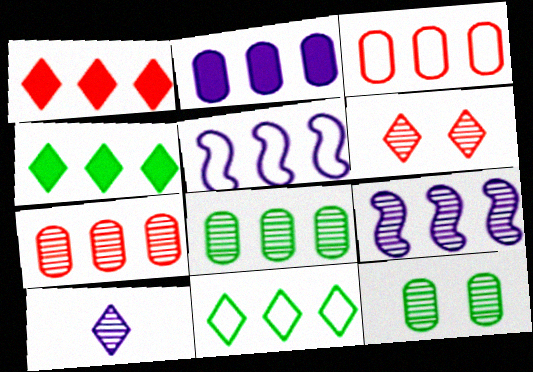[[1, 5, 8], 
[2, 3, 8], 
[3, 4, 9], 
[3, 5, 11], 
[4, 5, 7]]